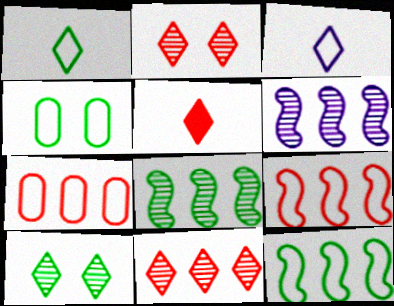[[1, 4, 12], 
[3, 4, 9], 
[4, 5, 6]]